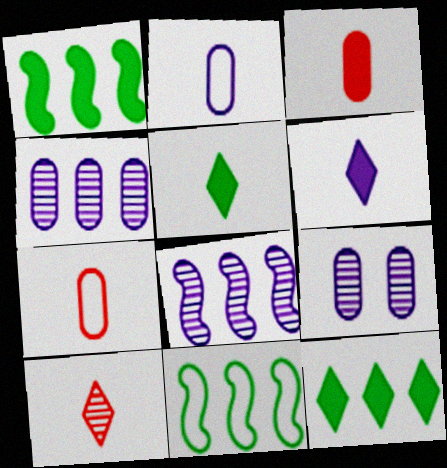[]